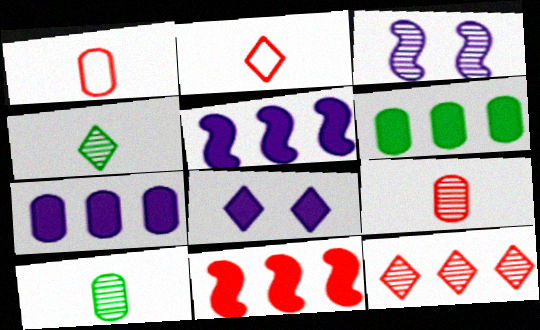[[2, 3, 6], 
[3, 10, 12]]